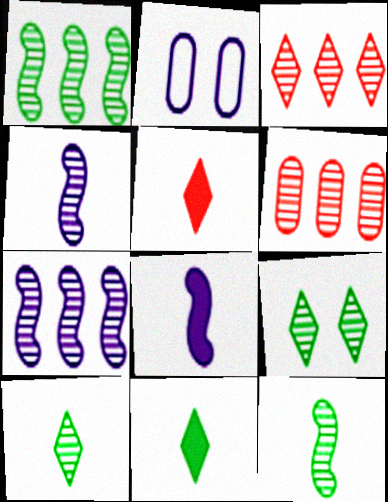[[1, 2, 5], 
[4, 6, 9]]